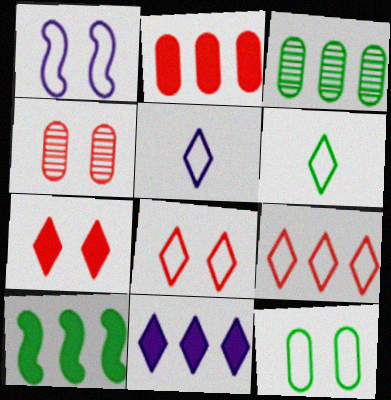[[1, 8, 12], 
[2, 10, 11], 
[4, 5, 10]]